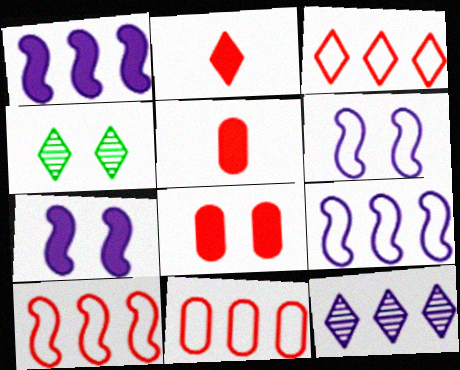[[3, 10, 11], 
[4, 5, 9], 
[4, 6, 8]]